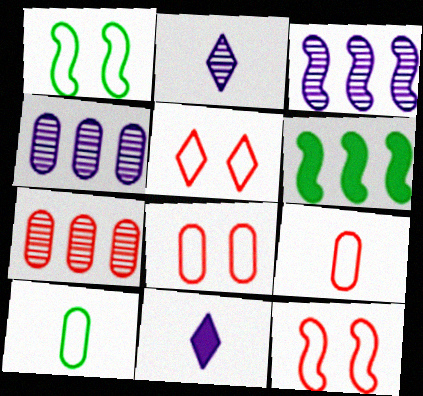[[1, 7, 11], 
[2, 6, 8], 
[5, 8, 12]]